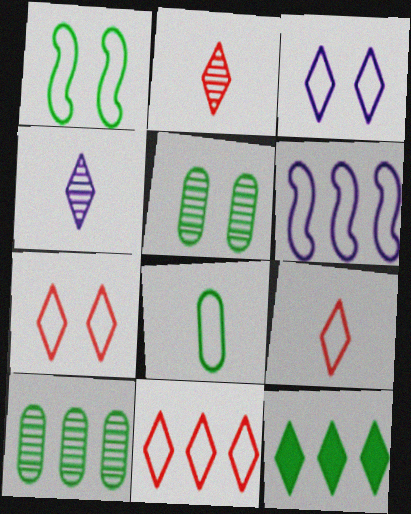[[2, 3, 12], 
[4, 7, 12], 
[6, 7, 8], 
[7, 9, 11]]